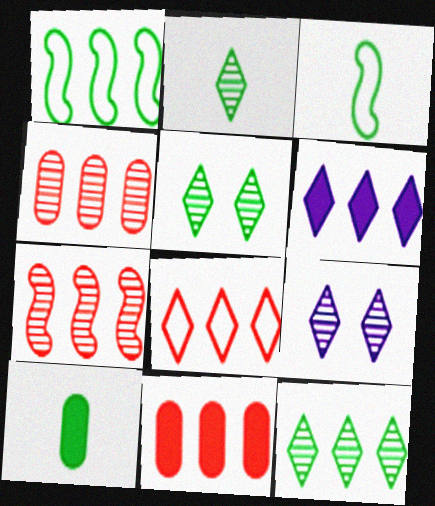[[1, 4, 6], 
[1, 5, 10], 
[2, 3, 10], 
[2, 5, 12], 
[3, 9, 11], 
[6, 8, 12], 
[7, 8, 11]]